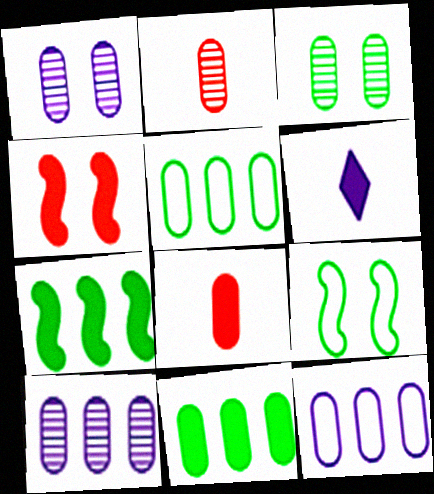[[1, 5, 8], 
[2, 3, 10], 
[3, 8, 12], 
[4, 6, 11]]